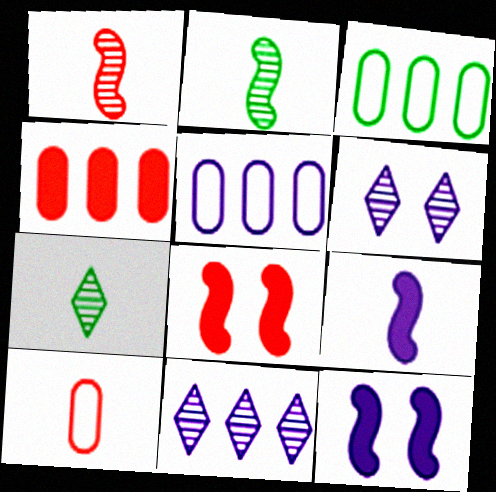[[5, 6, 9], 
[5, 7, 8], 
[7, 9, 10]]